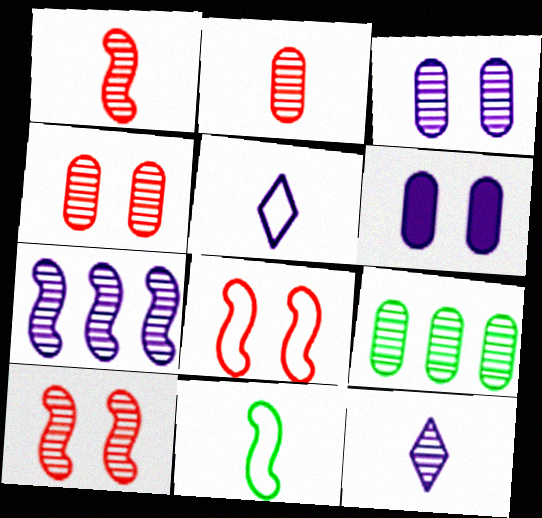[[2, 3, 9], 
[3, 7, 12], 
[5, 6, 7], 
[9, 10, 12]]